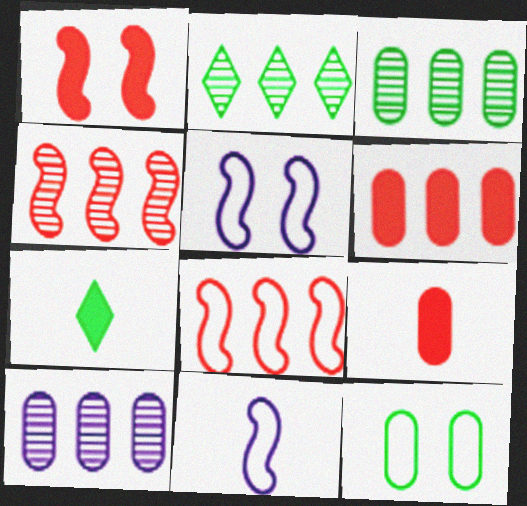[[2, 4, 10], 
[2, 5, 9], 
[9, 10, 12]]